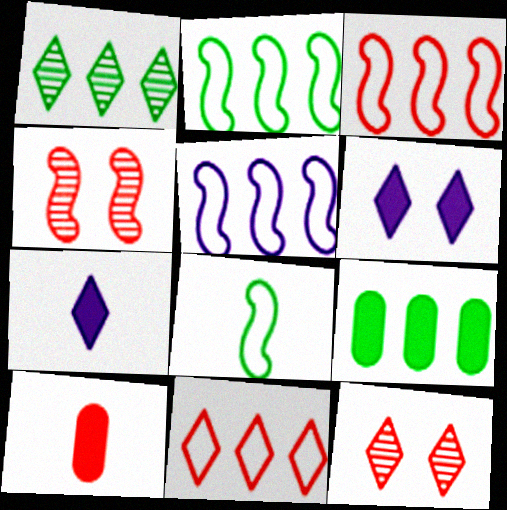[[1, 2, 9], 
[2, 3, 5], 
[3, 10, 12], 
[4, 10, 11]]